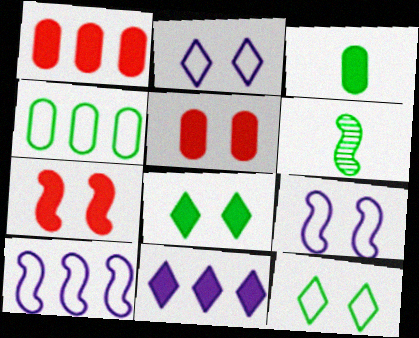[[1, 2, 6], 
[3, 7, 11], 
[4, 6, 8], 
[6, 7, 10]]